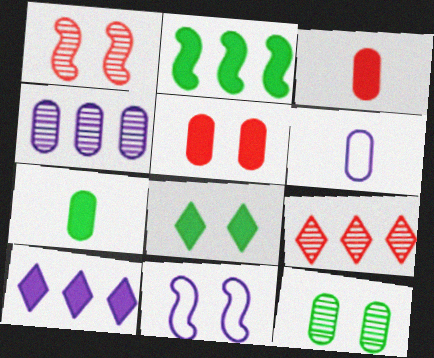[[2, 7, 8], 
[7, 9, 11]]